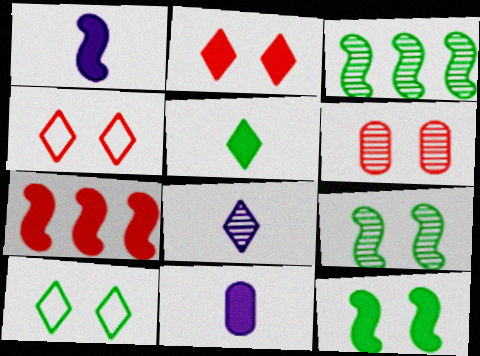[[1, 7, 12], 
[3, 4, 11], 
[3, 6, 8]]